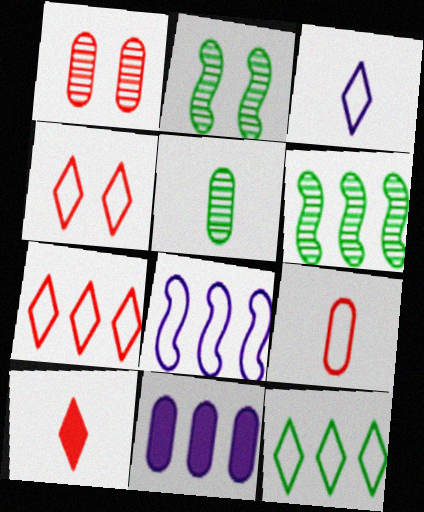[[3, 4, 12], 
[6, 7, 11]]